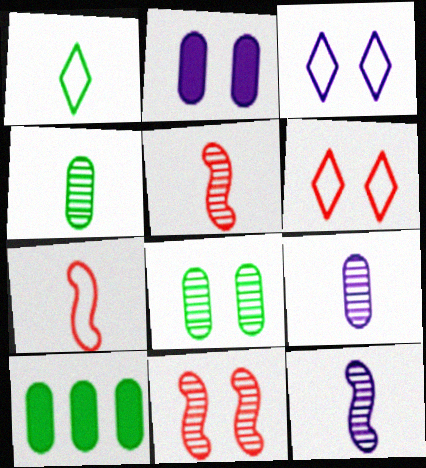[[3, 5, 10], 
[6, 10, 12]]